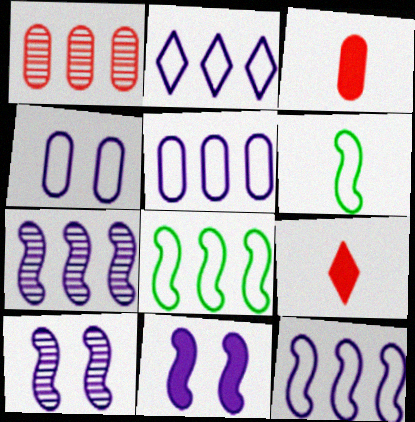[[2, 5, 12]]